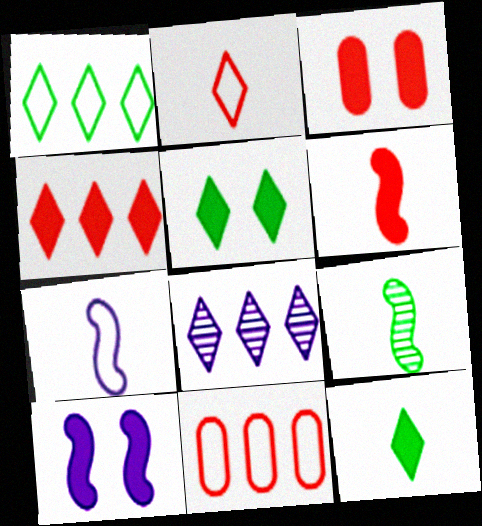[[1, 4, 8], 
[2, 5, 8], 
[3, 4, 6], 
[3, 5, 10], 
[6, 7, 9]]